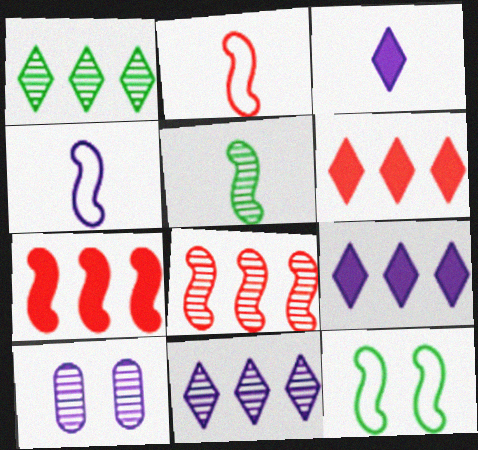[[4, 9, 10]]